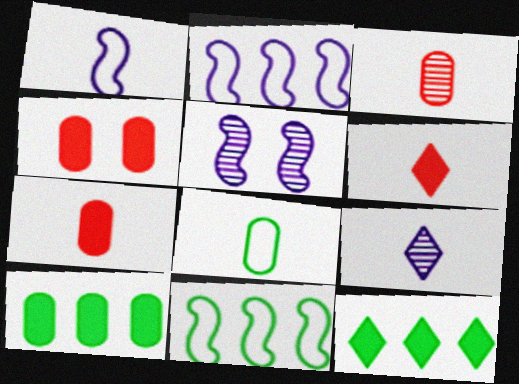[[4, 9, 11]]